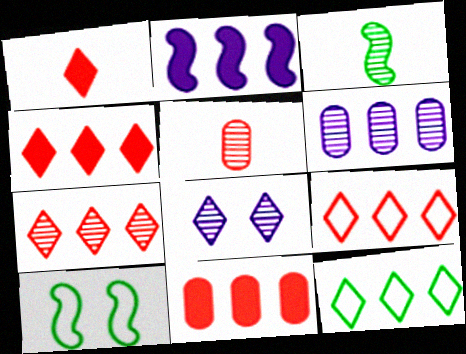[[1, 6, 10], 
[1, 8, 12], 
[4, 7, 9]]